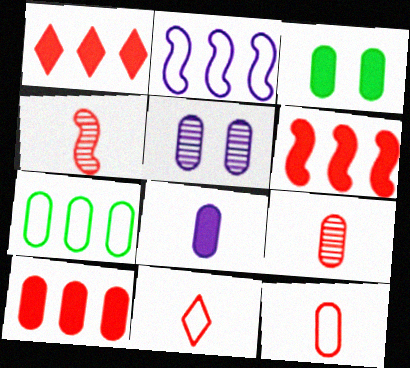[[1, 6, 10], 
[3, 8, 10]]